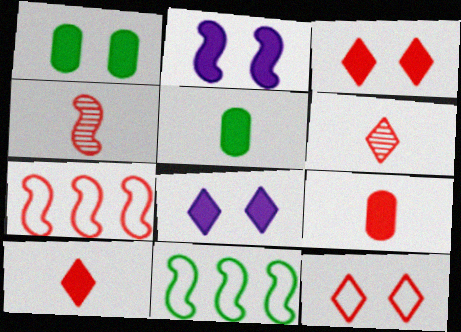[[1, 2, 3], 
[2, 4, 11]]